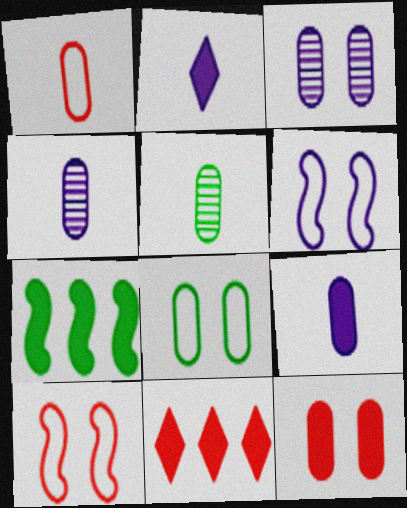[[1, 5, 9], 
[2, 7, 12], 
[3, 8, 12], 
[5, 6, 11]]